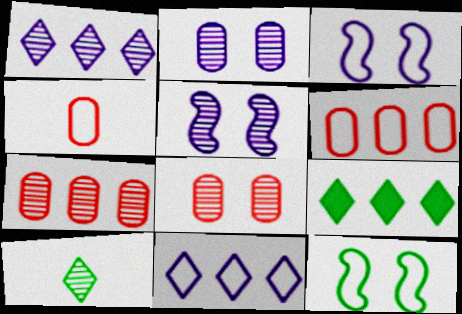[[4, 5, 9], 
[4, 11, 12], 
[5, 7, 10]]